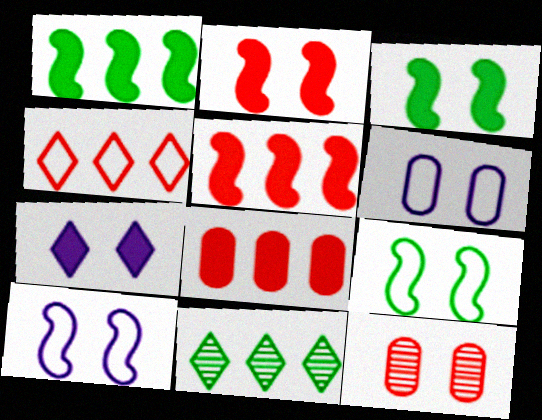[[7, 9, 12]]